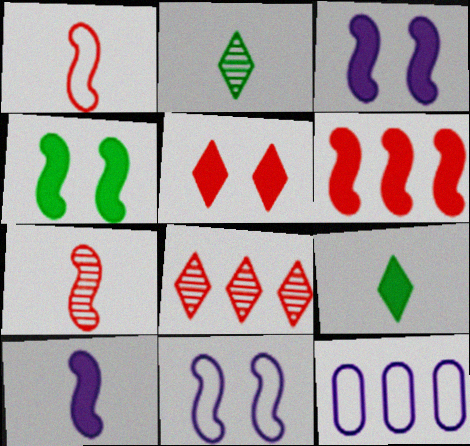[[4, 6, 10]]